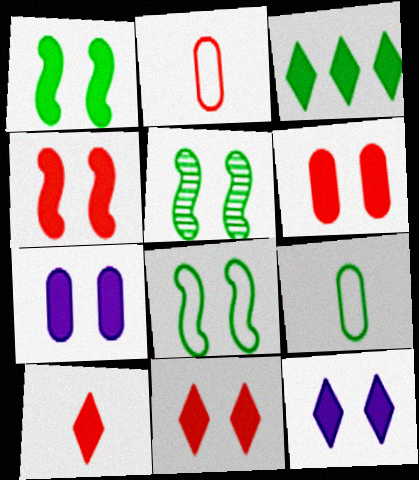[[1, 5, 8], 
[1, 6, 12], 
[1, 7, 11], 
[3, 5, 9], 
[3, 10, 12], 
[4, 6, 11]]